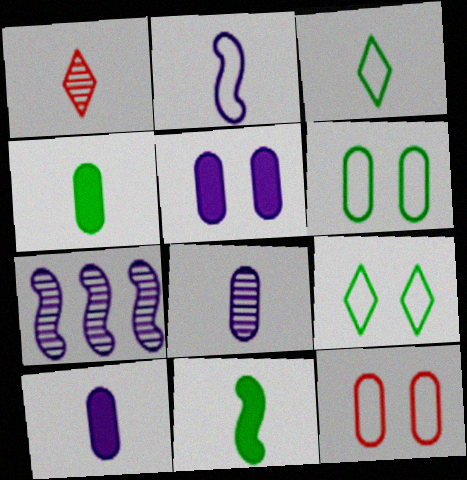[[1, 2, 4]]